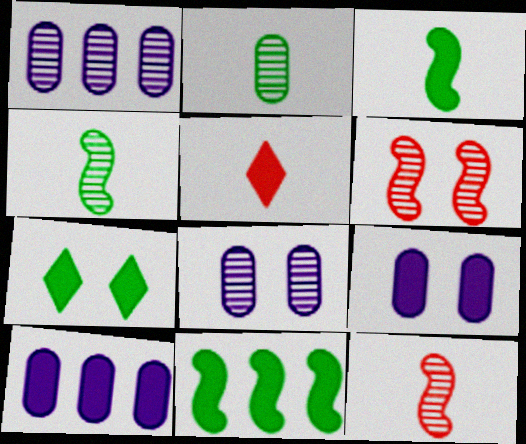[[5, 9, 11]]